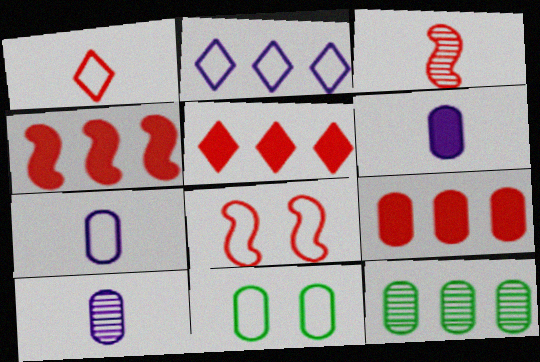[[2, 4, 12], 
[3, 4, 8], 
[4, 5, 9], 
[6, 7, 10], 
[9, 10, 11]]